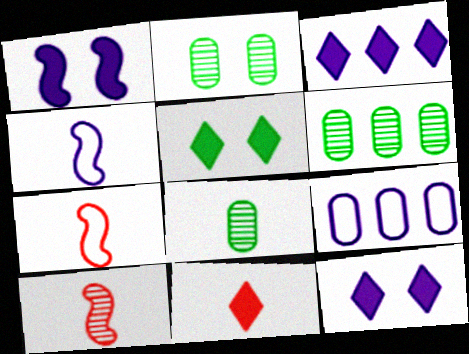[[2, 3, 7], 
[2, 6, 8], 
[3, 5, 11], 
[4, 8, 11], 
[5, 9, 10], 
[6, 7, 12]]